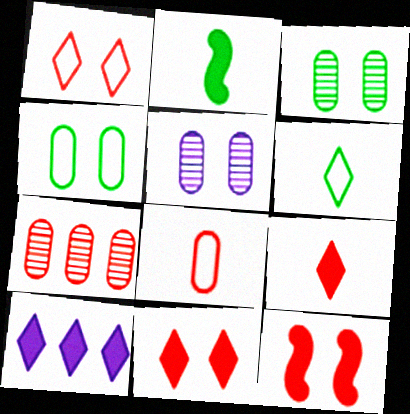[]